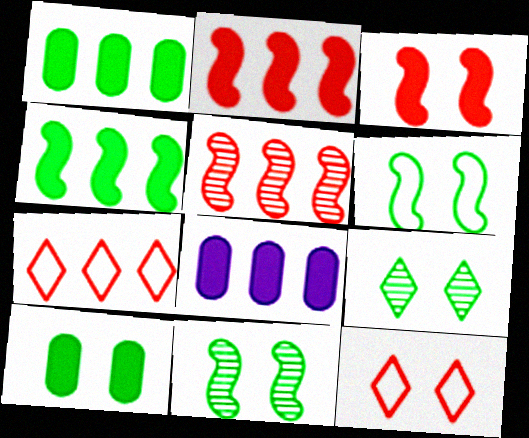[[6, 9, 10]]